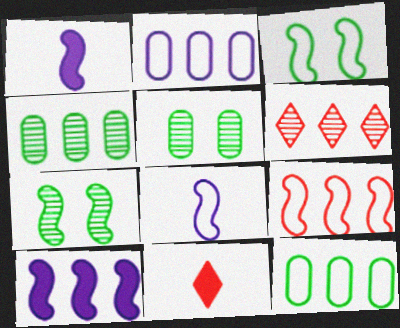[[1, 7, 9], 
[2, 7, 11], 
[3, 8, 9], 
[6, 10, 12]]